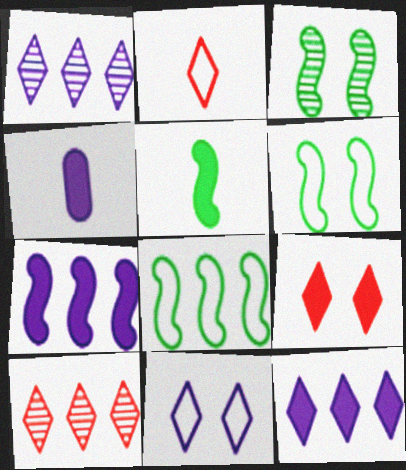[[2, 9, 10], 
[3, 5, 8], 
[4, 6, 10]]